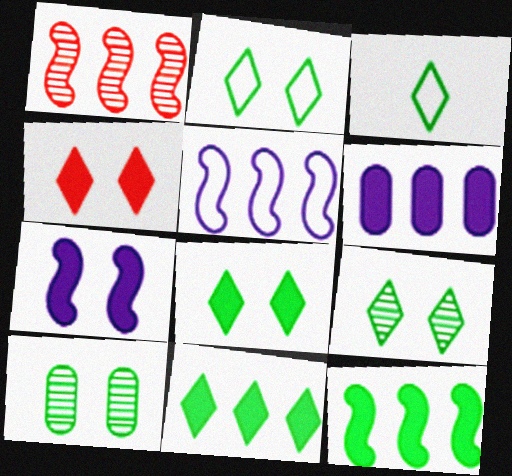[[1, 5, 12], 
[2, 8, 9], 
[3, 9, 11], 
[3, 10, 12]]